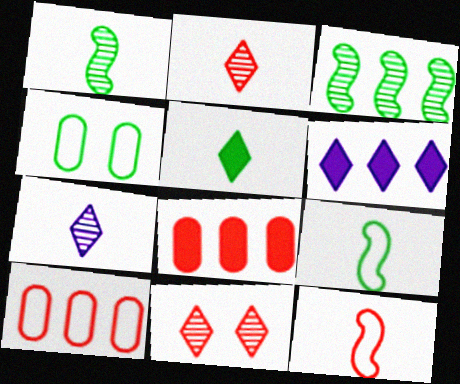[[3, 4, 5], 
[3, 6, 10], 
[8, 11, 12]]